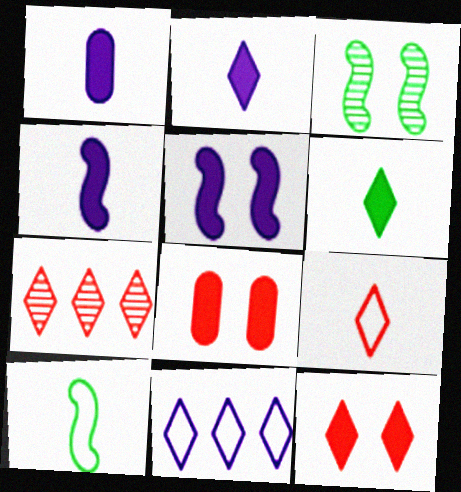[[1, 2, 4], 
[7, 9, 12]]